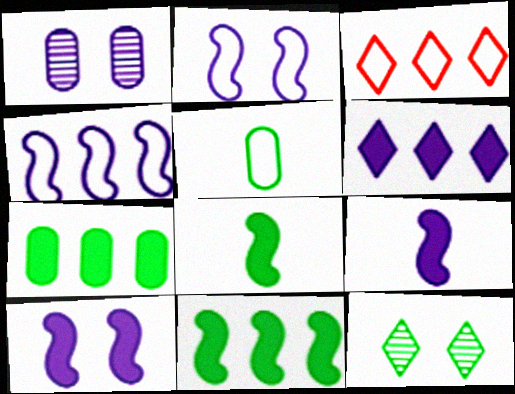[[1, 3, 8], 
[2, 3, 5], 
[5, 11, 12]]